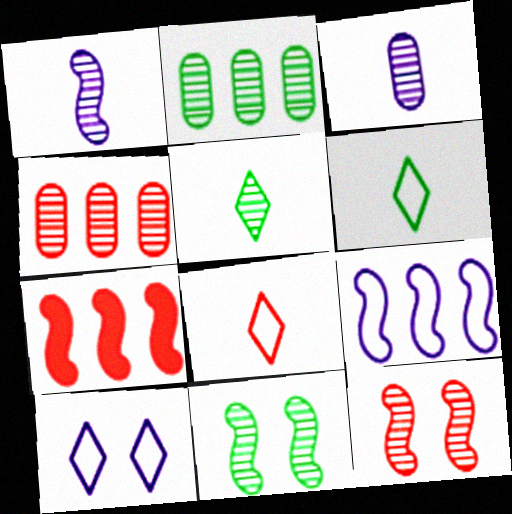[[2, 5, 11]]